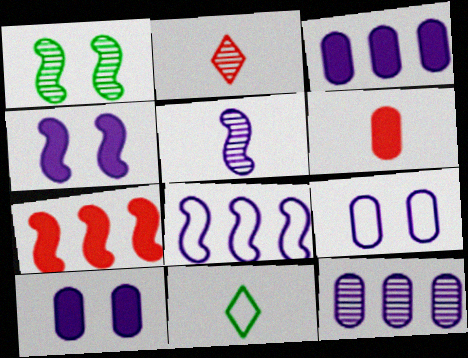[[1, 2, 12], 
[4, 5, 8], 
[5, 6, 11]]